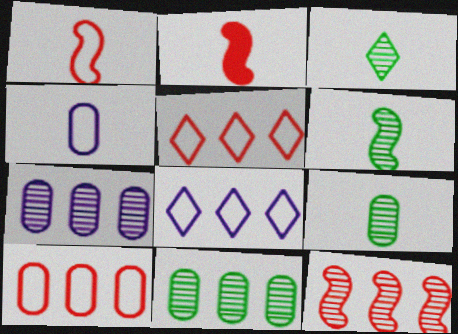[[2, 3, 4], 
[3, 6, 9]]